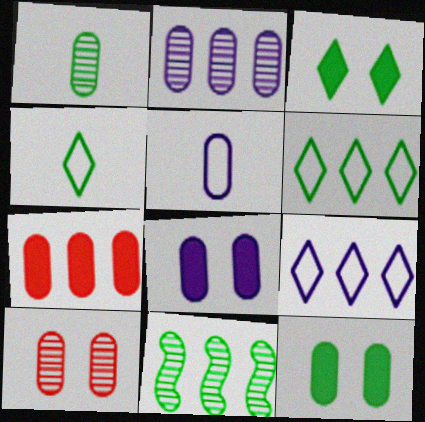[[1, 2, 10], 
[2, 5, 8], 
[4, 11, 12], 
[7, 9, 11]]